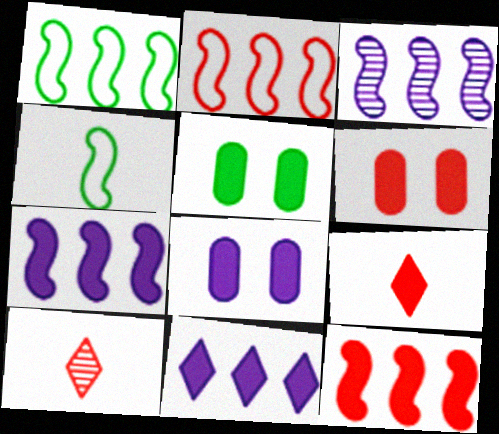[[1, 3, 12], 
[1, 8, 10], 
[2, 6, 10], 
[5, 6, 8], 
[5, 7, 9], 
[6, 9, 12]]